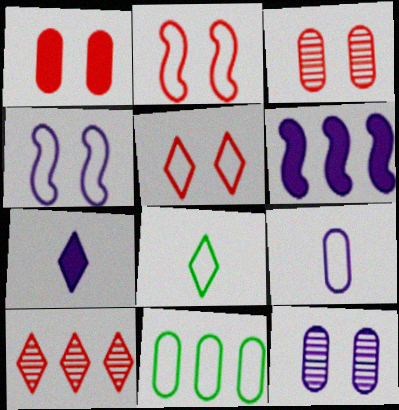[[3, 6, 8], 
[6, 10, 11]]